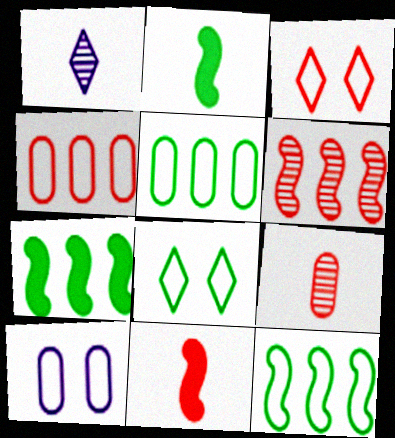[]